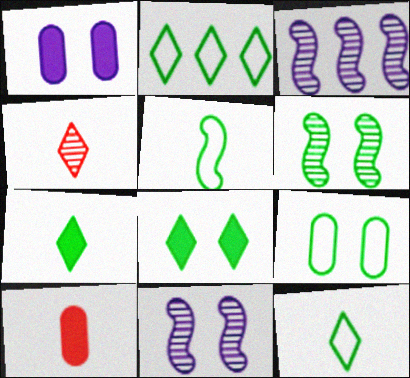[[2, 5, 9], 
[2, 10, 11], 
[6, 8, 9]]